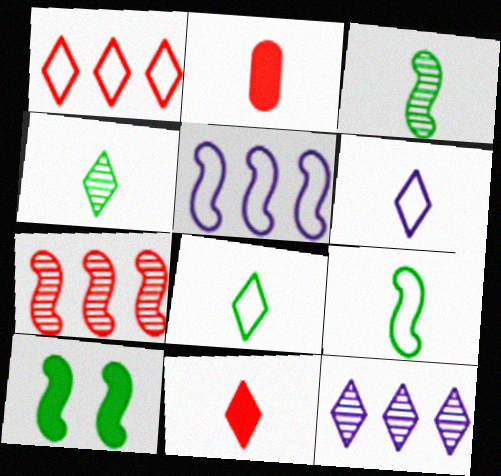[[2, 3, 6], 
[4, 6, 11]]